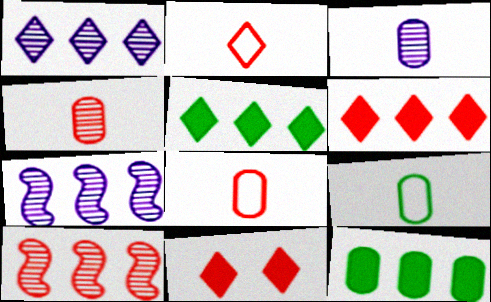[[7, 9, 11], 
[8, 10, 11]]